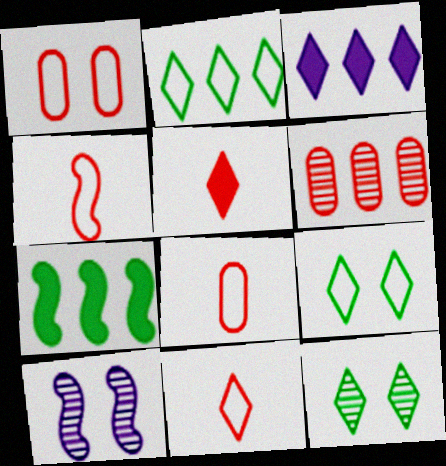[[3, 11, 12], 
[4, 7, 10], 
[4, 8, 11]]